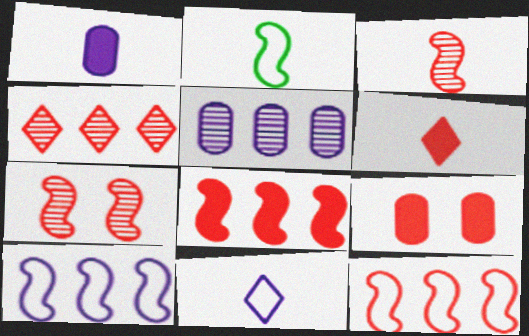[[6, 8, 9]]